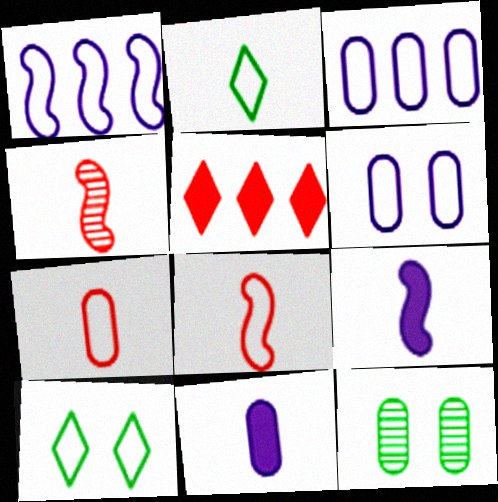[[1, 7, 10], 
[2, 4, 11], 
[3, 8, 10]]